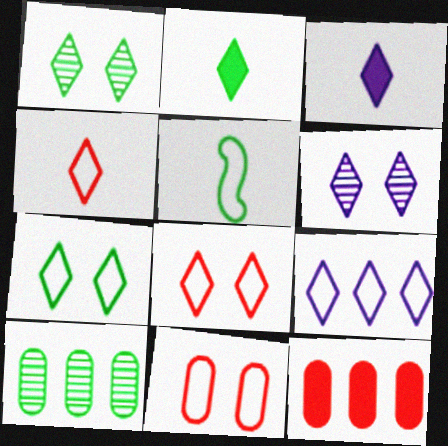[[3, 6, 9], 
[4, 7, 9], 
[5, 6, 12], 
[5, 9, 11]]